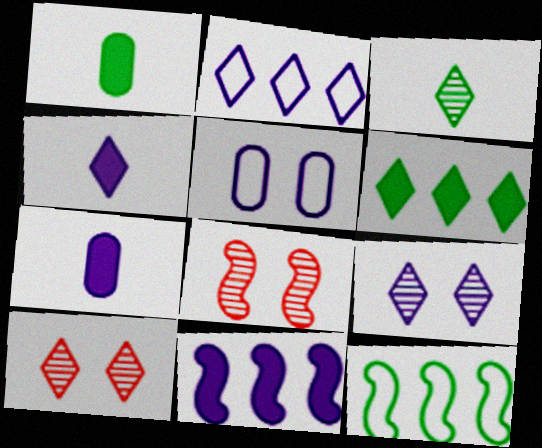[[1, 2, 8], 
[2, 4, 9], 
[7, 10, 12]]